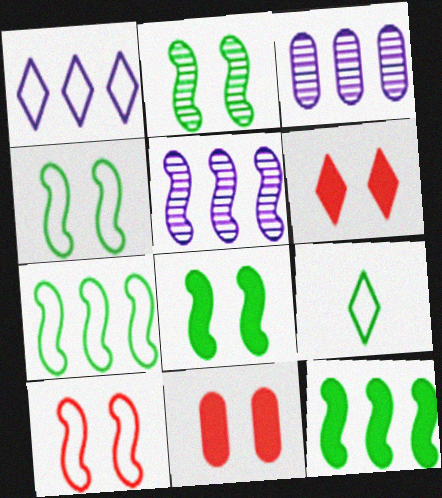[[2, 4, 8], 
[5, 9, 11]]